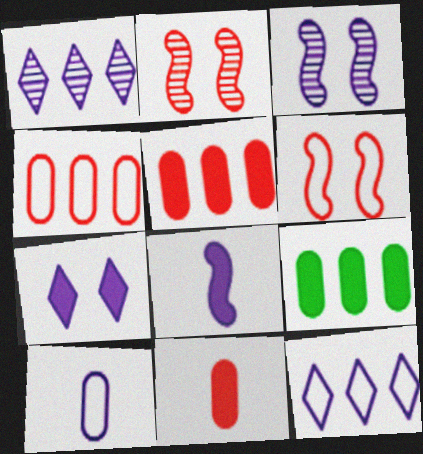[]